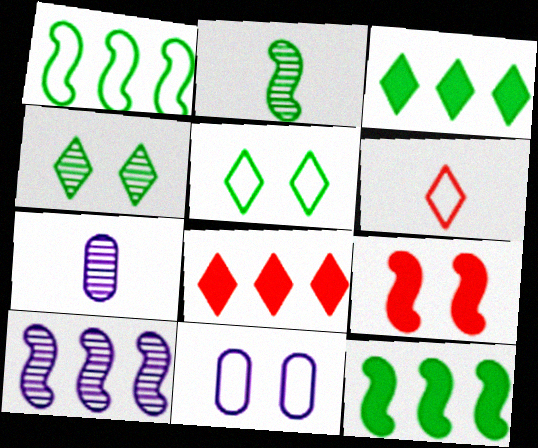[[1, 6, 11], 
[2, 8, 11], 
[4, 9, 11]]